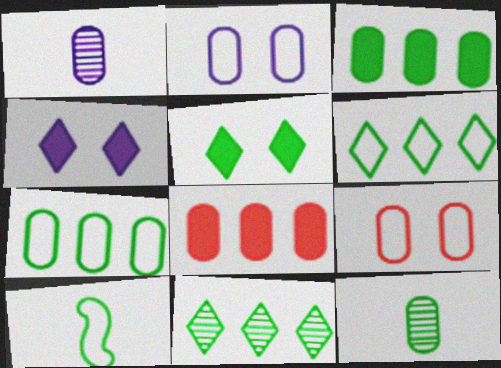[[1, 3, 9], 
[2, 8, 12]]